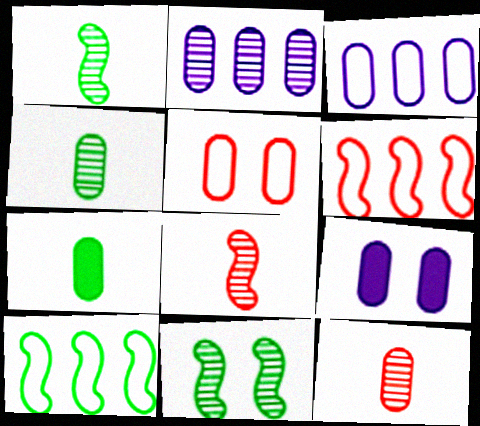[[2, 5, 7]]